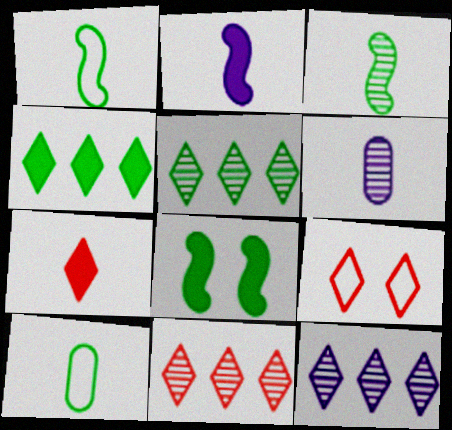[[1, 6, 7], 
[5, 8, 10], 
[5, 11, 12], 
[7, 9, 11]]